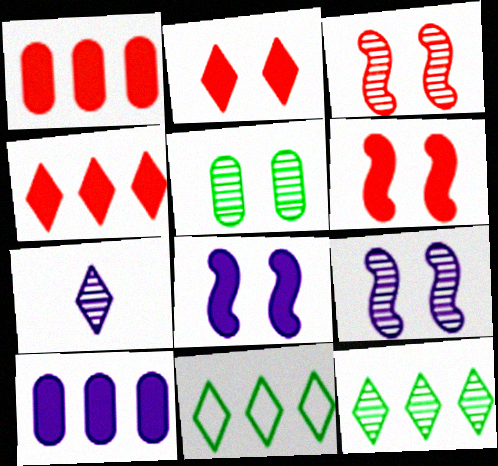[[2, 7, 11]]